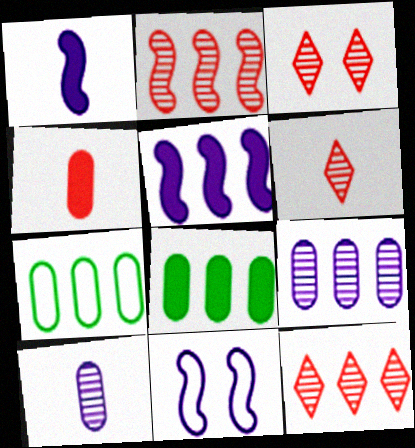[[1, 3, 7], 
[3, 6, 12], 
[5, 7, 12], 
[6, 8, 11]]